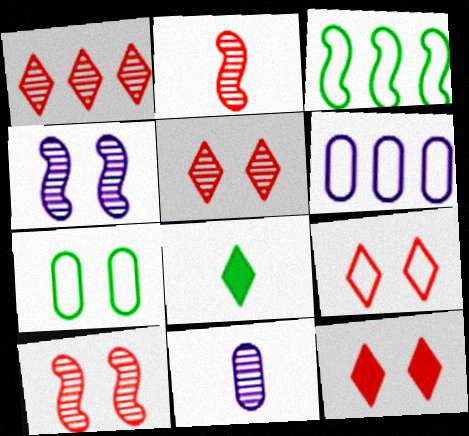[[3, 11, 12], 
[4, 7, 12], 
[5, 9, 12], 
[6, 8, 10]]